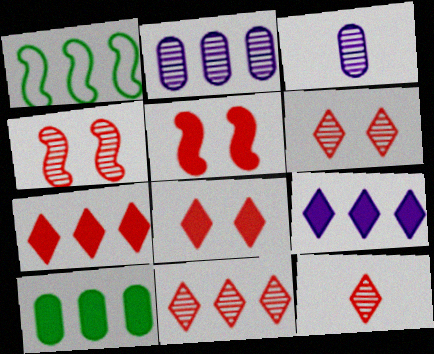[[1, 2, 7], 
[1, 3, 8], 
[6, 11, 12]]